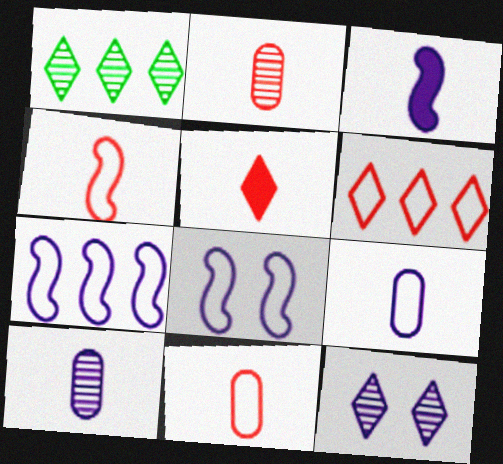[[2, 4, 5]]